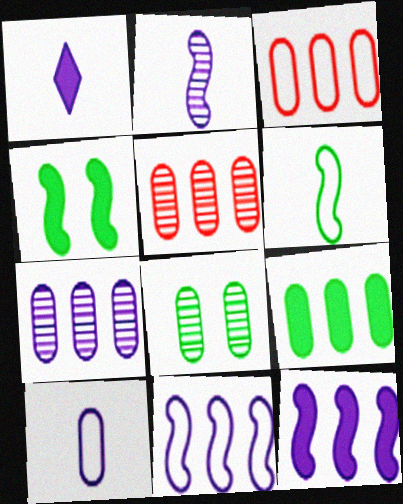[[1, 2, 10], 
[3, 7, 9]]